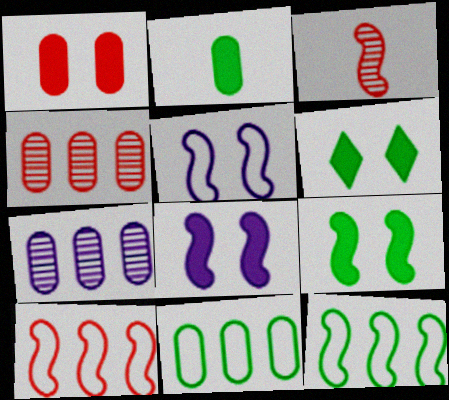[[1, 6, 8], 
[3, 8, 12]]